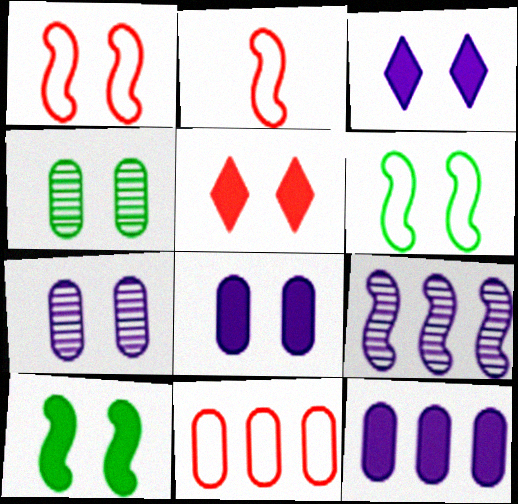[[1, 3, 4], 
[2, 9, 10], 
[5, 6, 7], 
[5, 8, 10]]